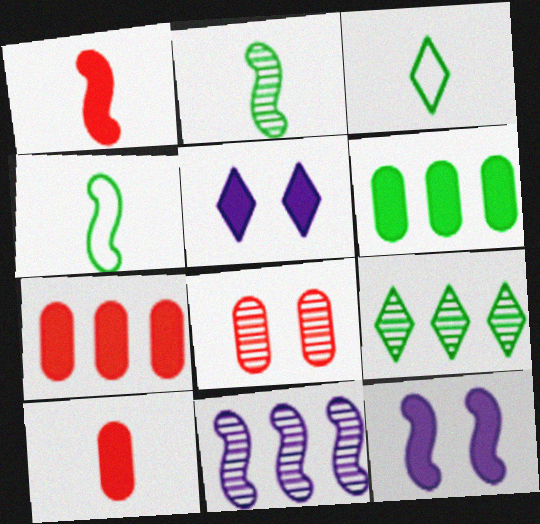[[1, 5, 6]]